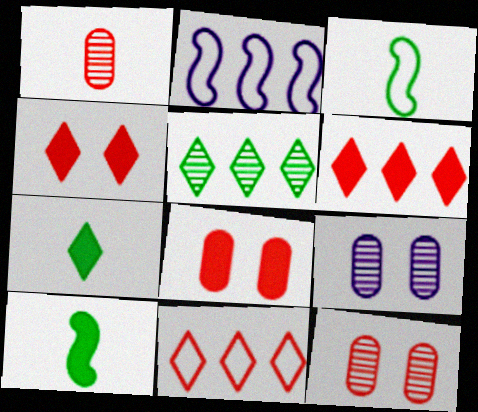[[2, 7, 12], 
[3, 6, 9], 
[9, 10, 11]]